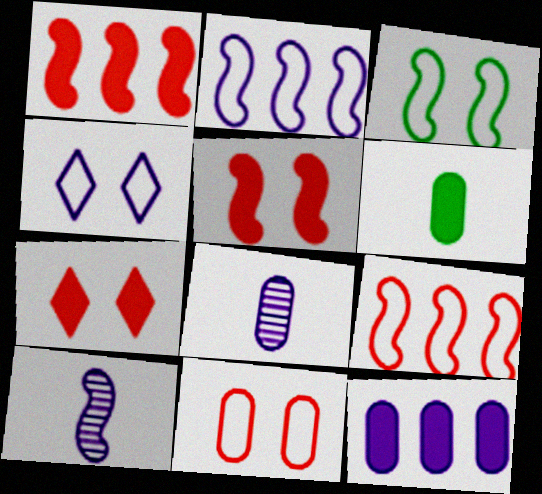[[1, 3, 10], 
[3, 4, 11], 
[4, 10, 12]]